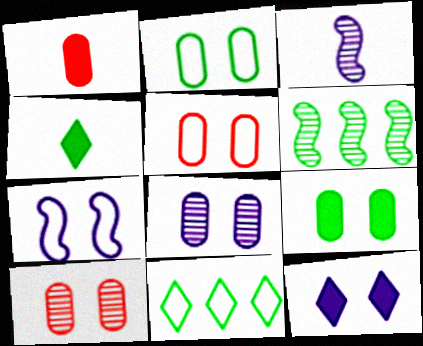[[2, 4, 6], 
[5, 8, 9], 
[7, 8, 12]]